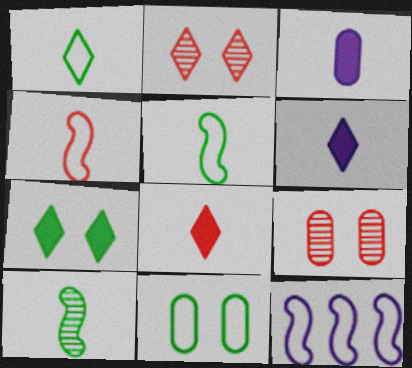[]